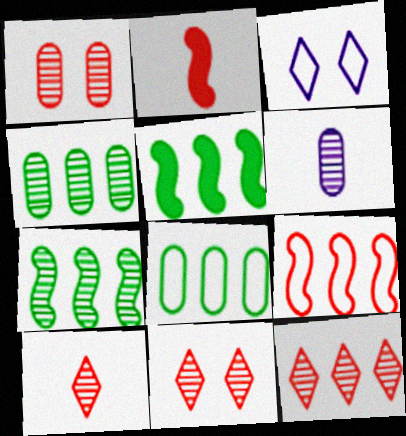[[1, 4, 6], 
[2, 3, 4], 
[6, 7, 11], 
[10, 11, 12]]